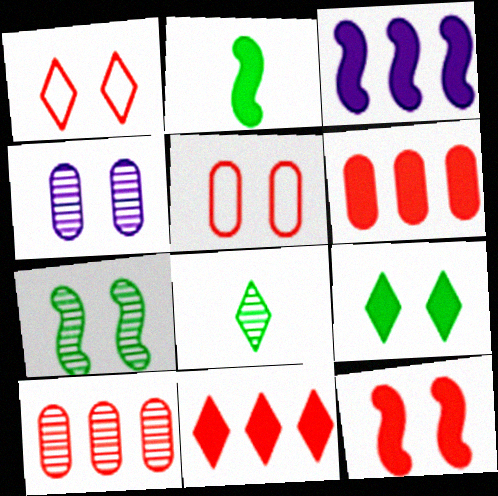[[2, 3, 12], 
[3, 5, 8]]